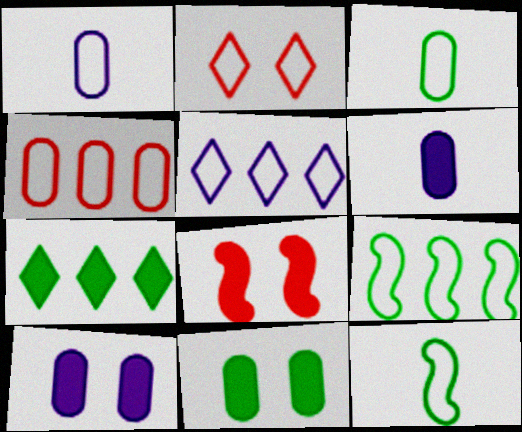[[1, 2, 9], 
[4, 5, 9], 
[6, 7, 8]]